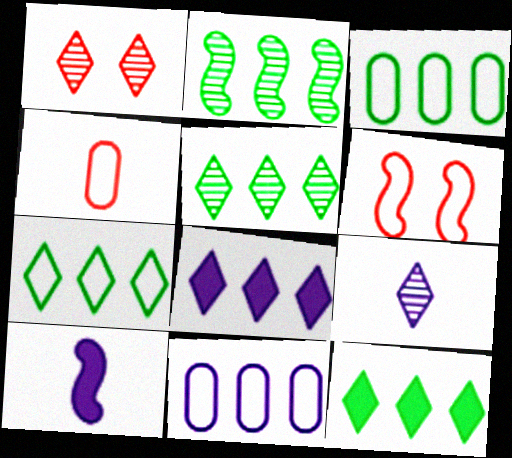[[1, 3, 10], 
[1, 5, 9], 
[2, 3, 12], 
[2, 6, 10], 
[5, 7, 12]]